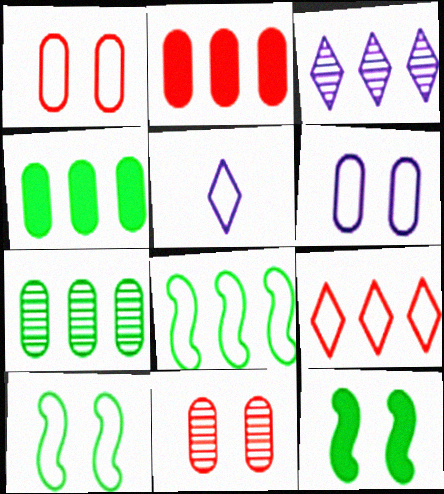[[1, 5, 8], 
[2, 3, 8]]